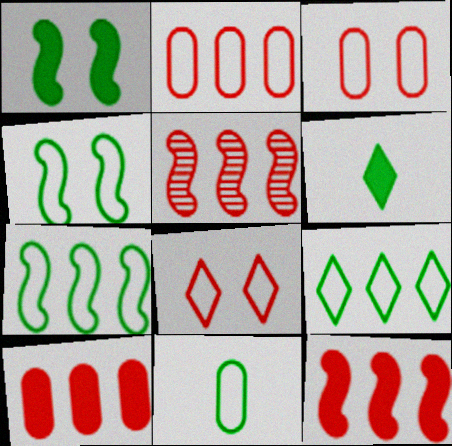[[4, 9, 11]]